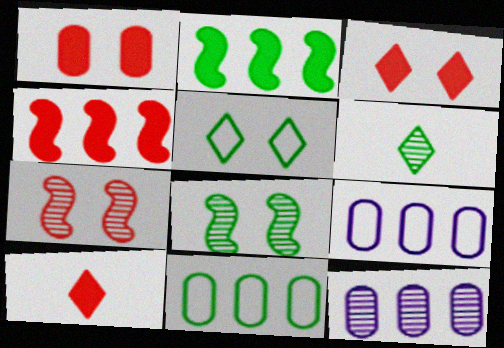[[1, 4, 10], 
[6, 7, 12], 
[8, 9, 10]]